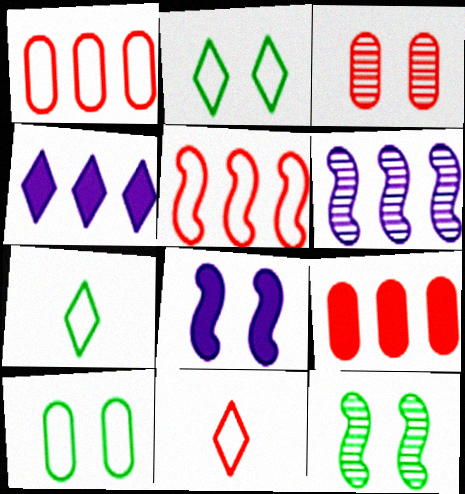[[2, 3, 8]]